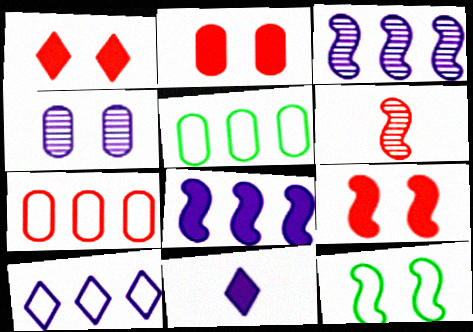[[1, 2, 9], 
[1, 4, 12], 
[1, 6, 7], 
[6, 8, 12]]